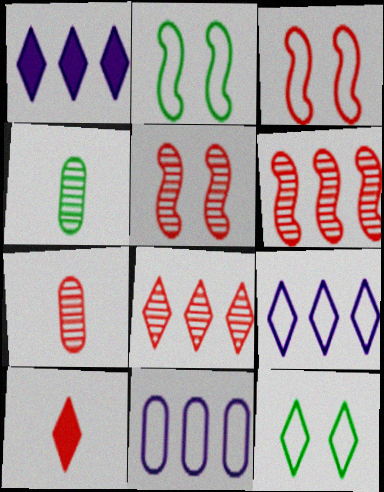[[1, 2, 7], 
[1, 3, 4], 
[5, 7, 8]]